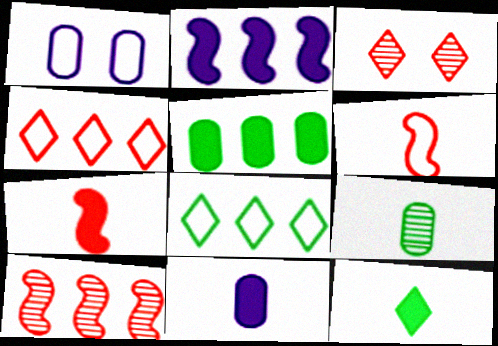[[1, 6, 8], 
[1, 10, 12], 
[7, 11, 12]]